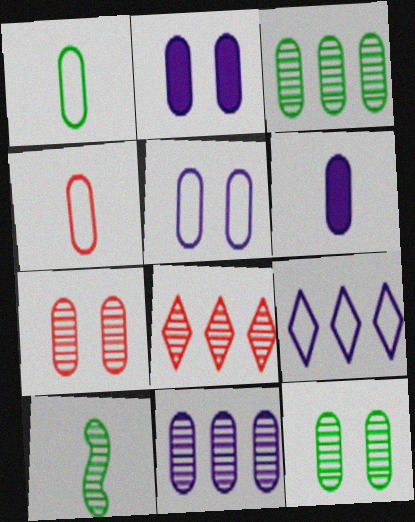[[2, 3, 4], 
[5, 6, 11]]